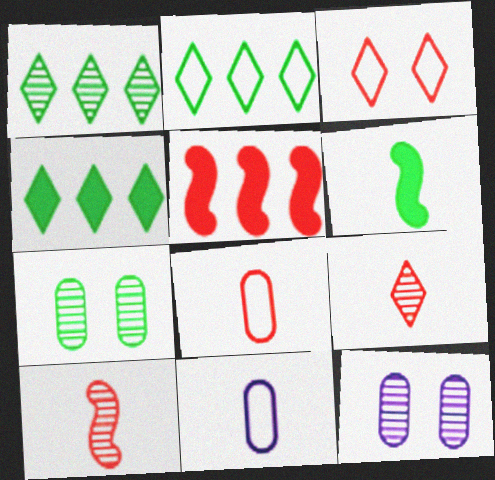[[1, 2, 4], 
[1, 10, 12], 
[2, 6, 7], 
[6, 9, 11]]